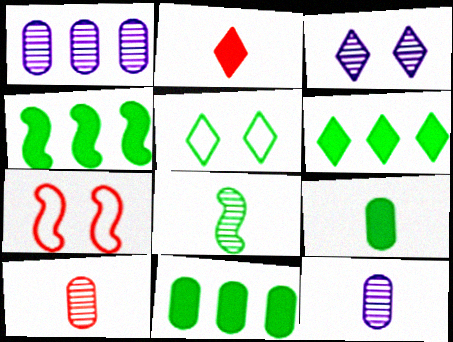[[4, 6, 11], 
[5, 8, 11], 
[6, 7, 12]]